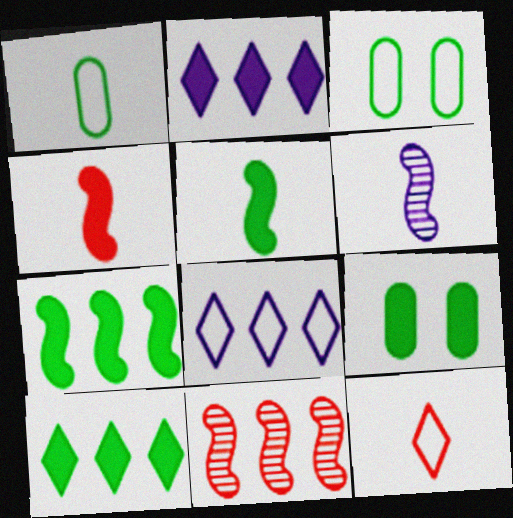[[2, 4, 9], 
[5, 9, 10]]